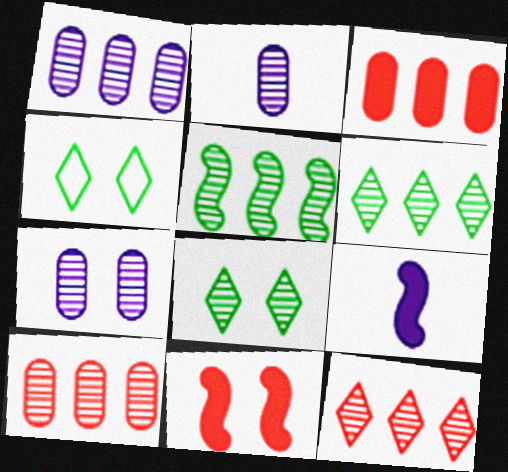[[1, 2, 7], 
[1, 5, 12], 
[4, 7, 11], 
[4, 9, 10]]